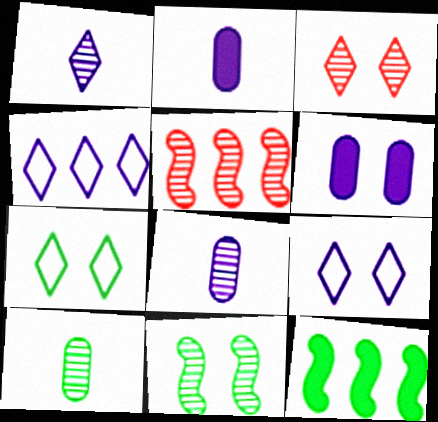[[2, 5, 7], 
[7, 10, 12]]